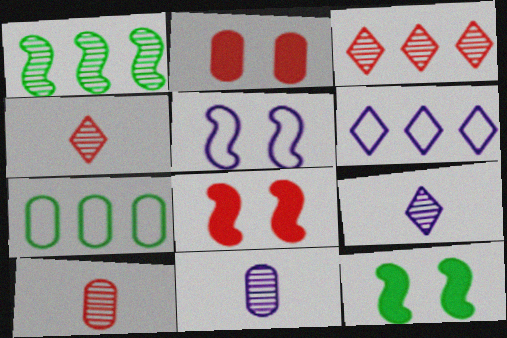[[2, 7, 11], 
[6, 10, 12], 
[7, 8, 9]]